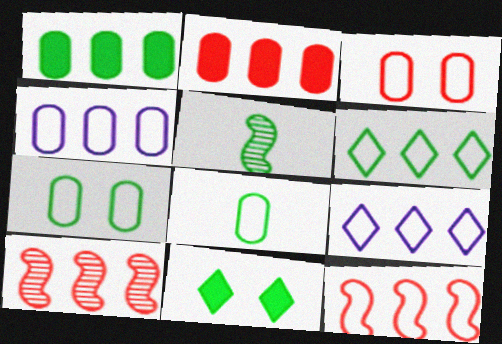[[1, 9, 10], 
[3, 4, 8], 
[4, 6, 12]]